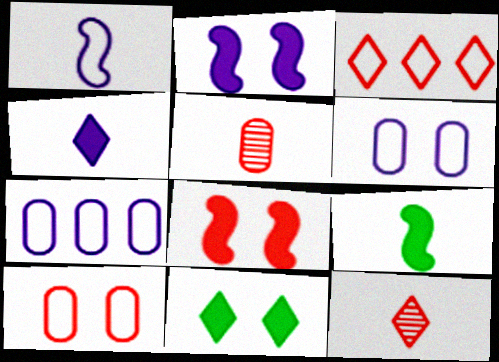[[3, 5, 8]]